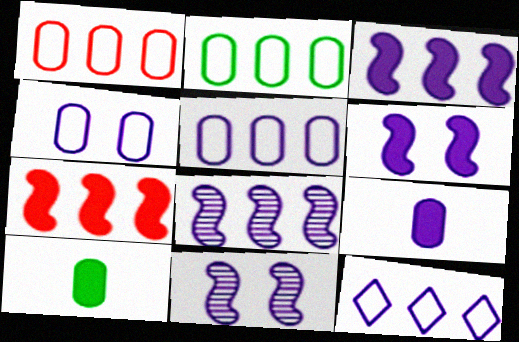[[1, 2, 5], 
[9, 11, 12]]